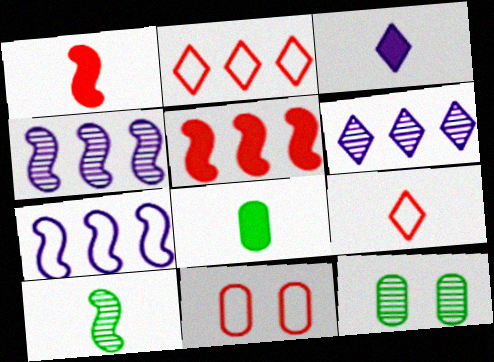[[1, 3, 8]]